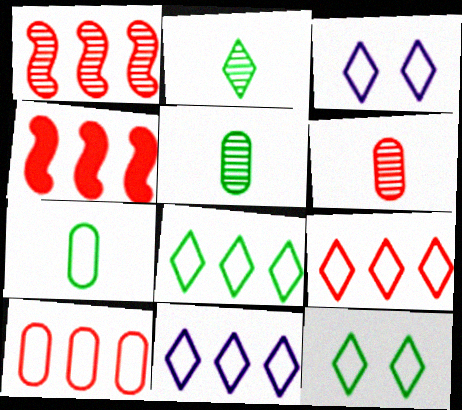[[3, 4, 5], 
[8, 9, 11]]